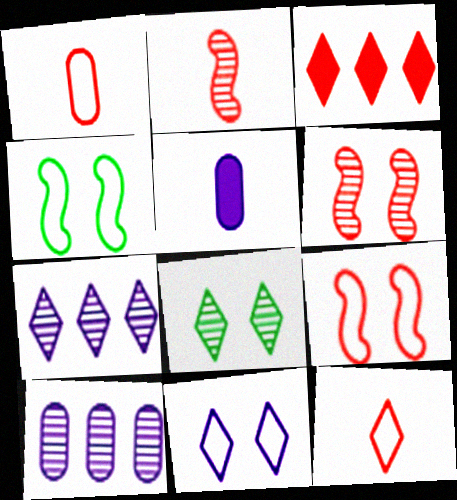[[1, 3, 6], 
[2, 8, 10]]